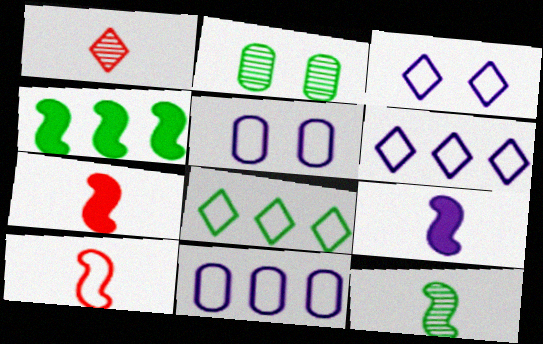[[1, 4, 5], 
[2, 6, 7], 
[5, 8, 10], 
[9, 10, 12]]